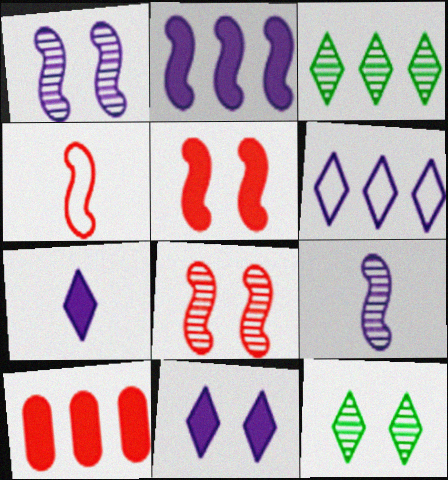[]